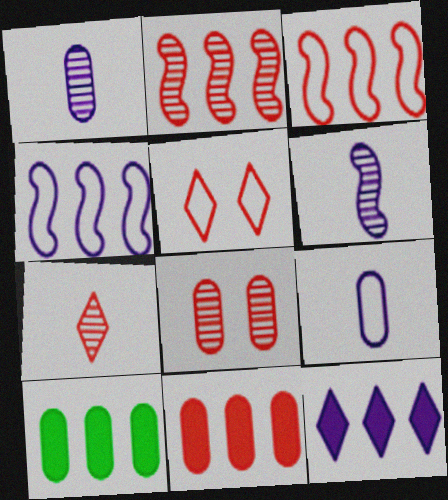[[2, 7, 8], 
[5, 6, 10], 
[8, 9, 10]]